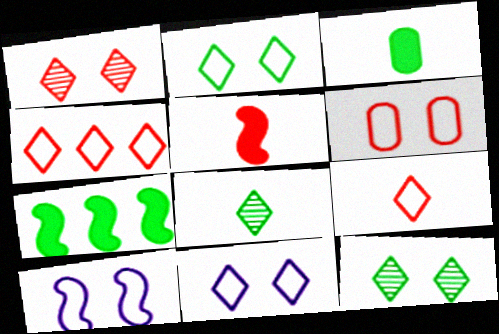[[2, 6, 10]]